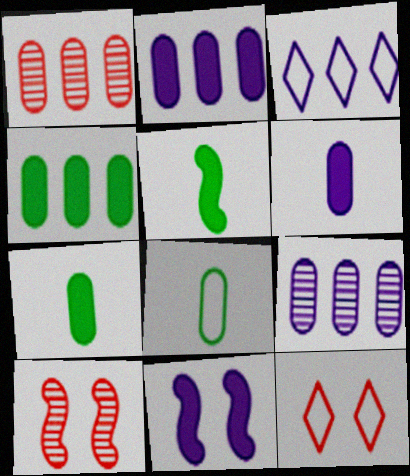[[3, 7, 10], 
[5, 9, 12]]